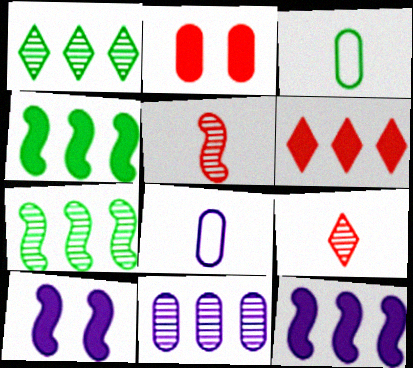[[2, 3, 11]]